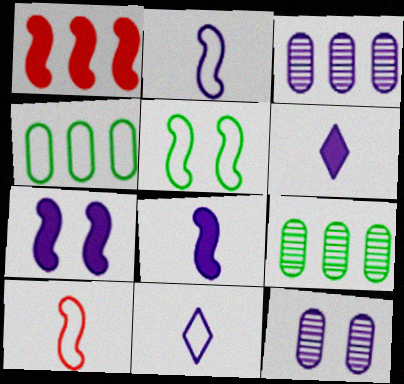[[3, 7, 11]]